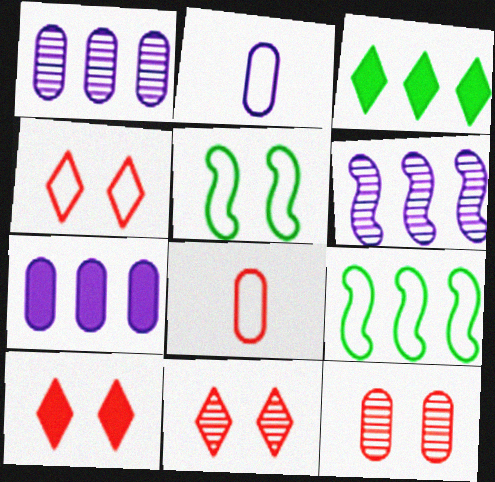[[2, 4, 9], 
[4, 10, 11]]